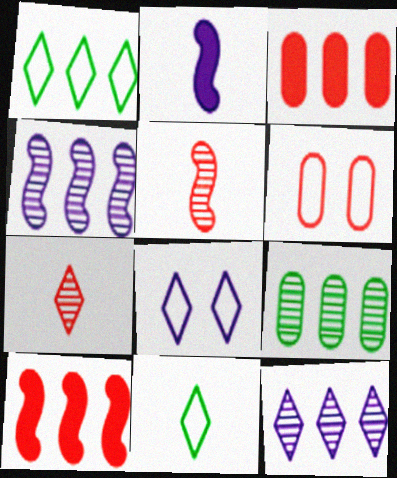[[1, 3, 4], 
[6, 7, 10]]